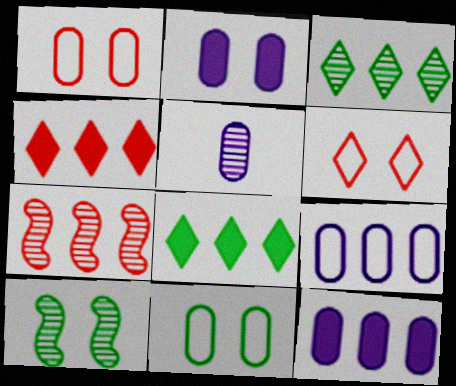[[2, 5, 9], 
[2, 6, 10], 
[7, 8, 9]]